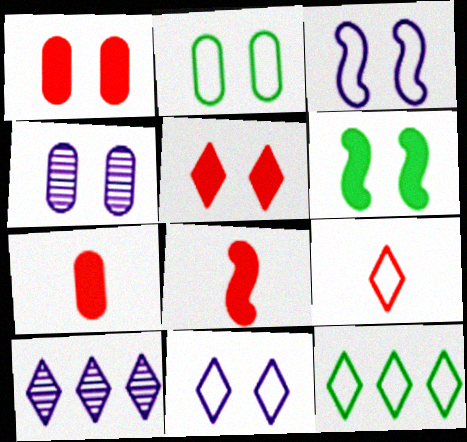[[1, 2, 4], 
[2, 8, 10], 
[4, 8, 12], 
[9, 11, 12]]